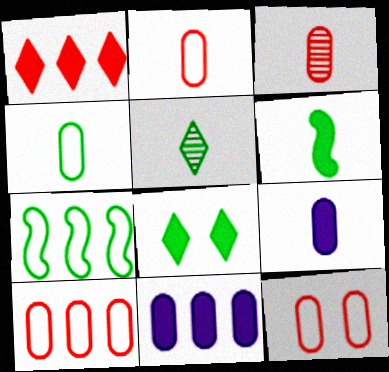[[2, 10, 12], 
[3, 4, 9], 
[4, 5, 6]]